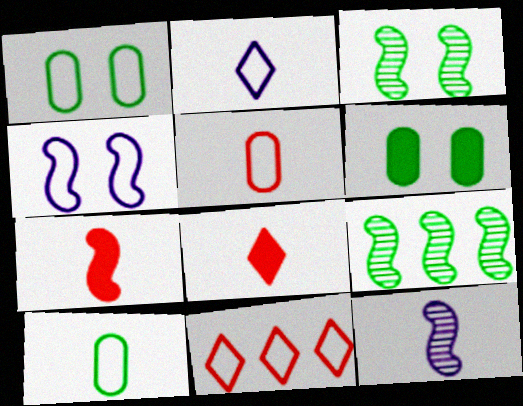[[4, 7, 9], 
[4, 10, 11], 
[6, 11, 12], 
[8, 10, 12]]